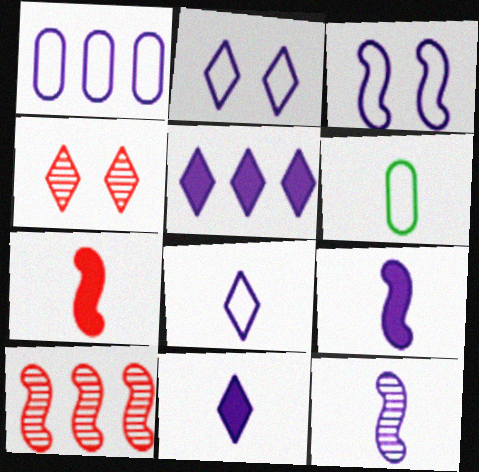[[1, 3, 8]]